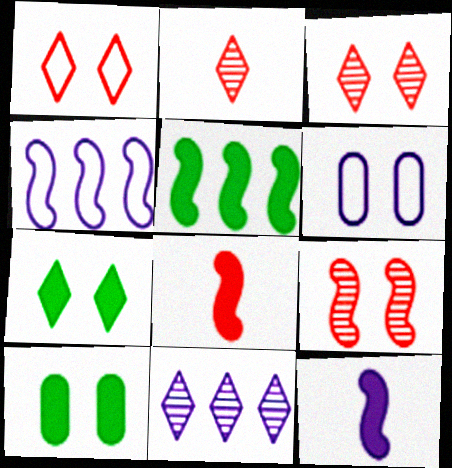[[2, 4, 10], 
[2, 5, 6], 
[6, 7, 9], 
[6, 11, 12]]